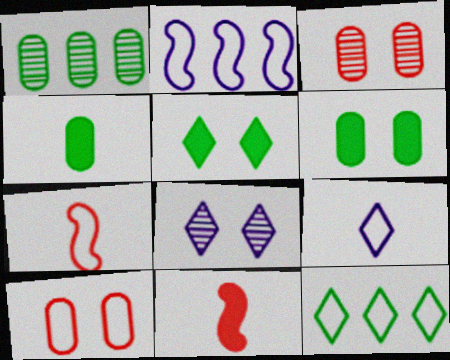[]